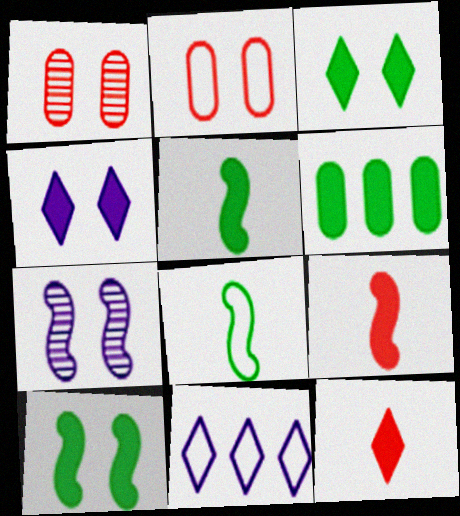[[1, 5, 11], 
[2, 3, 7], 
[2, 8, 11], 
[3, 5, 6], 
[4, 6, 9]]